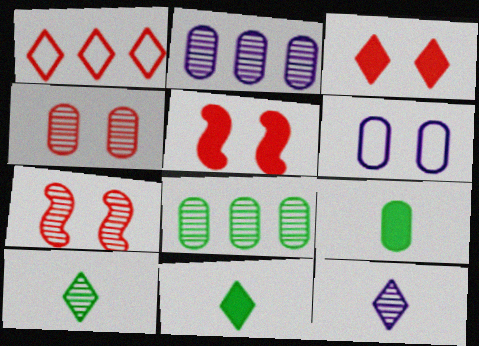[[2, 7, 10], 
[7, 8, 12]]